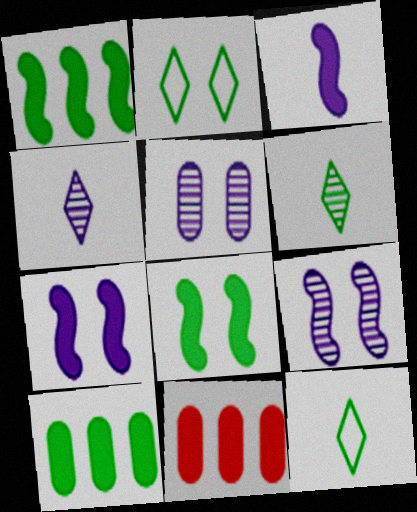[[9, 11, 12]]